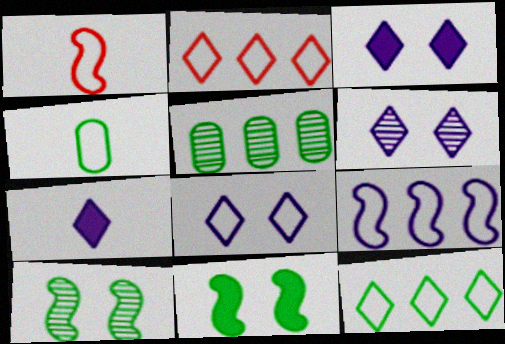[[1, 3, 5], 
[3, 6, 8]]